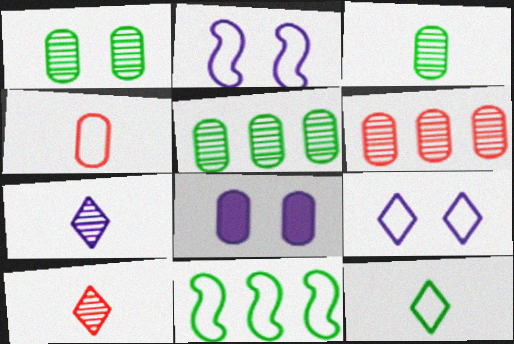[[1, 3, 5], 
[4, 5, 8], 
[4, 9, 11], 
[8, 10, 11]]